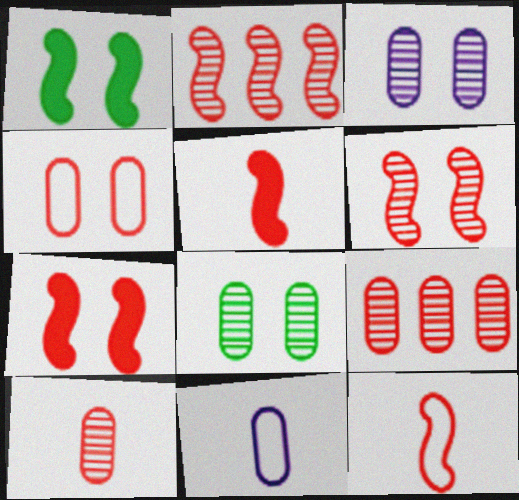[[2, 7, 12]]